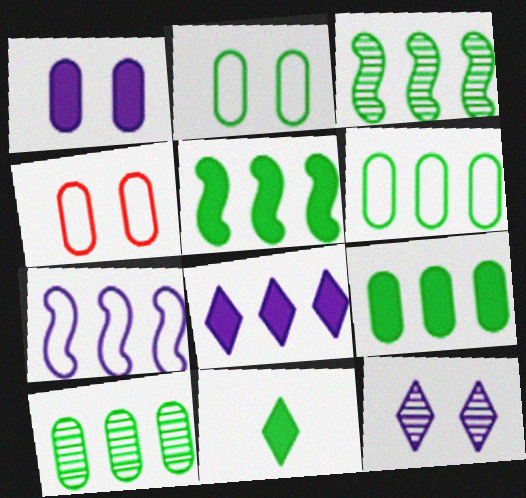[[2, 3, 11], 
[6, 9, 10]]